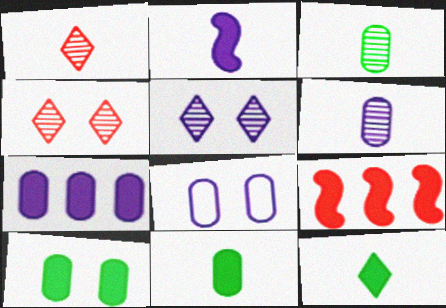[[6, 7, 8]]